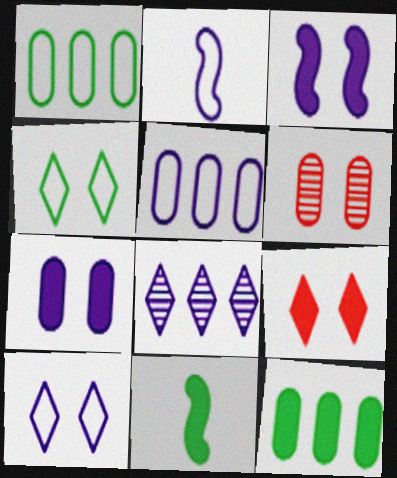[[2, 5, 10], 
[2, 7, 8], 
[3, 4, 6]]